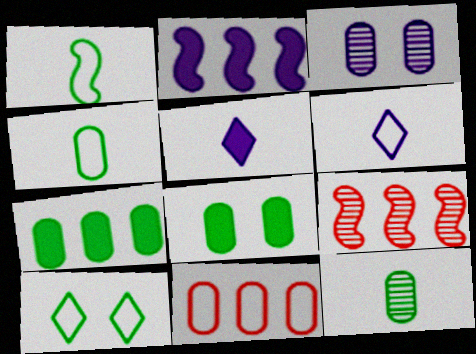[[2, 3, 6], 
[6, 8, 9]]